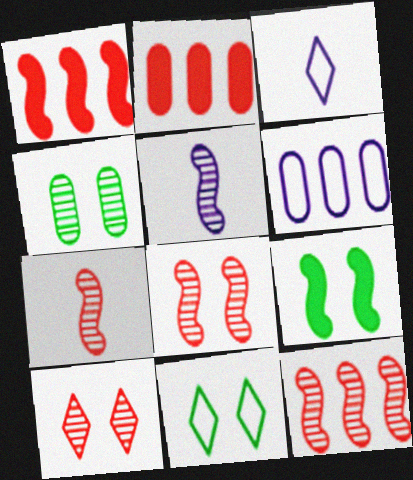[[1, 3, 4], 
[2, 5, 11], 
[4, 9, 11], 
[7, 8, 12]]